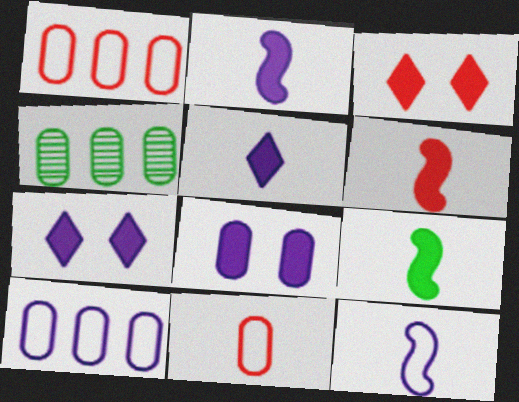[[2, 6, 9], 
[3, 4, 12], 
[4, 8, 11]]